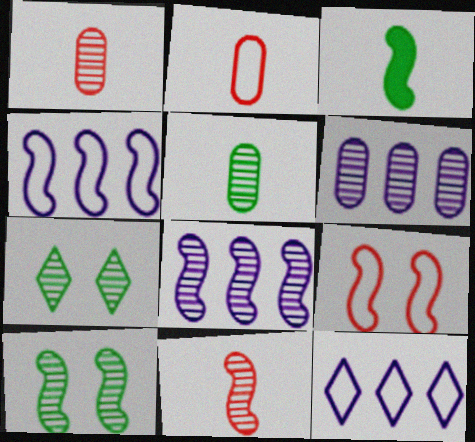[[1, 7, 8], 
[3, 8, 9], 
[6, 7, 11], 
[8, 10, 11]]